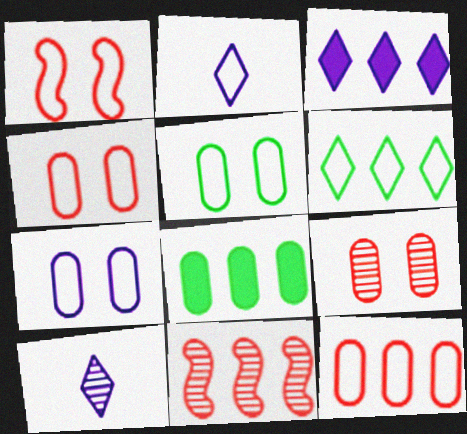[[1, 8, 10], 
[4, 5, 7]]